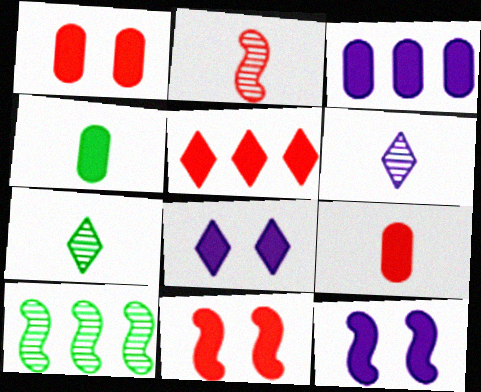[[1, 3, 4], 
[4, 5, 12], 
[5, 9, 11]]